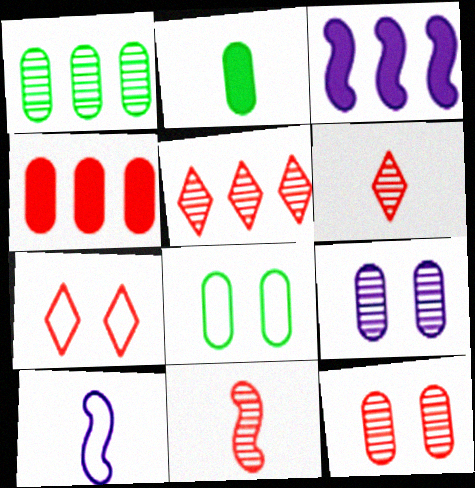[[1, 2, 8], 
[2, 6, 10], 
[3, 6, 8], 
[4, 7, 11], 
[5, 11, 12]]